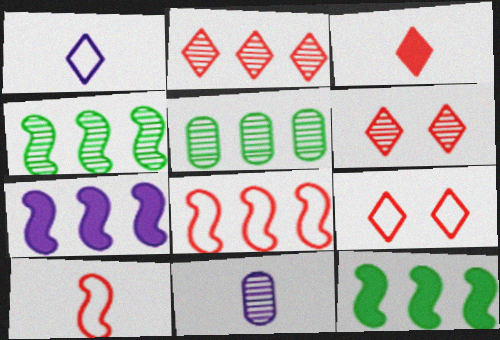[[2, 3, 9], 
[4, 6, 11], 
[4, 7, 8], 
[9, 11, 12]]